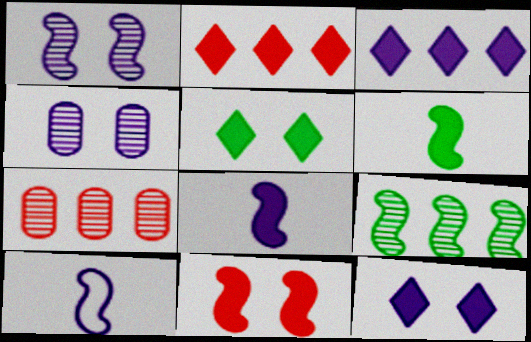[[3, 4, 10], 
[5, 7, 10], 
[9, 10, 11]]